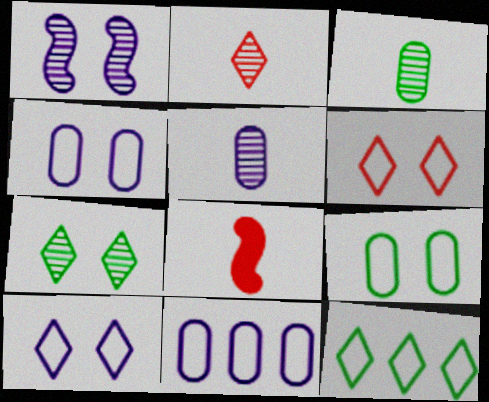[[7, 8, 11]]